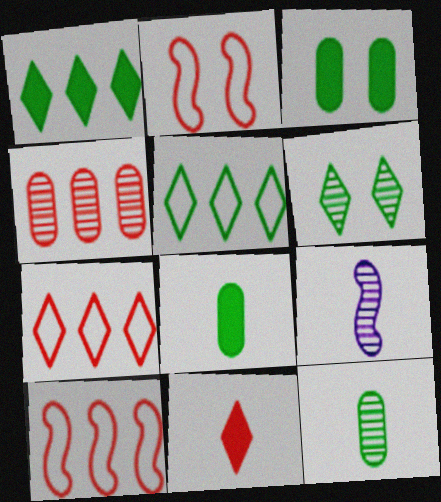[[2, 4, 11], 
[3, 7, 9], 
[4, 6, 9]]